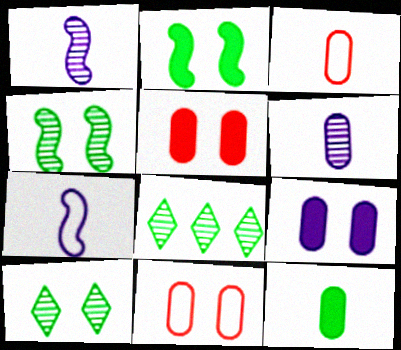[[3, 6, 12], 
[5, 7, 8]]